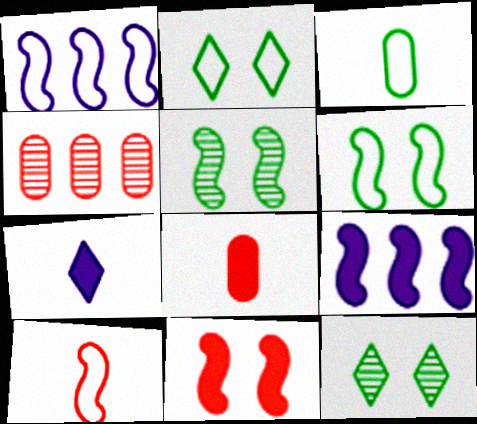[[1, 6, 10], 
[1, 8, 12], 
[4, 6, 7], 
[5, 9, 10]]